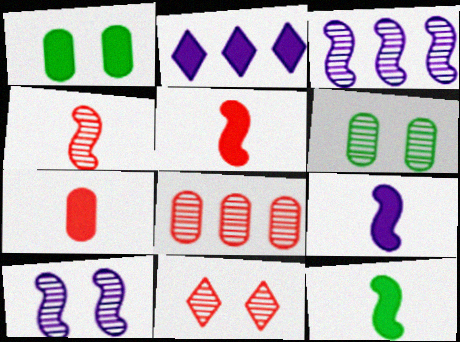[[1, 2, 5], 
[4, 8, 11], 
[5, 9, 12], 
[6, 10, 11]]